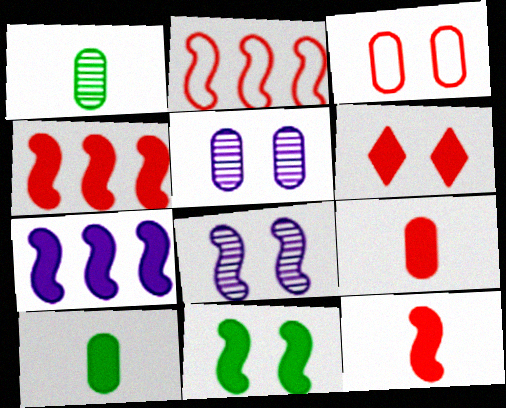[[4, 6, 9], 
[6, 7, 10], 
[7, 11, 12]]